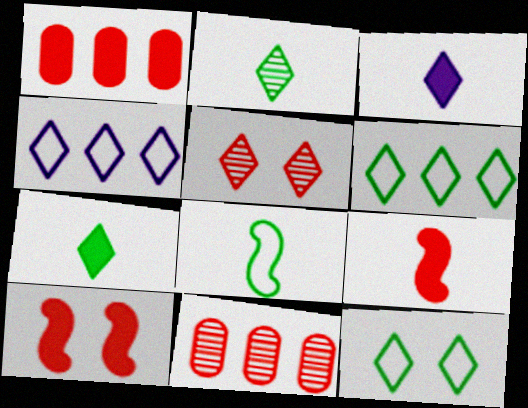[[3, 5, 6], 
[4, 5, 7]]